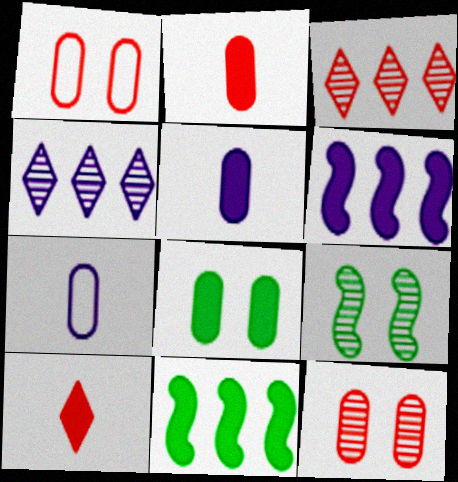[[6, 8, 10]]